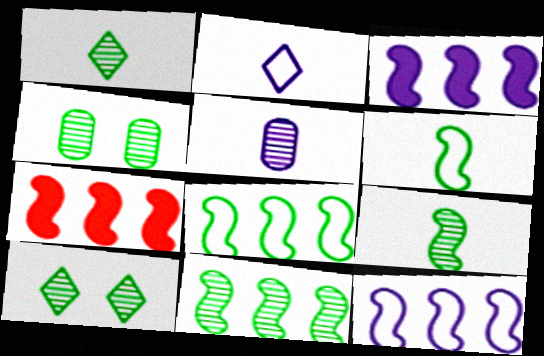[[1, 4, 11], 
[2, 4, 7], 
[7, 11, 12]]